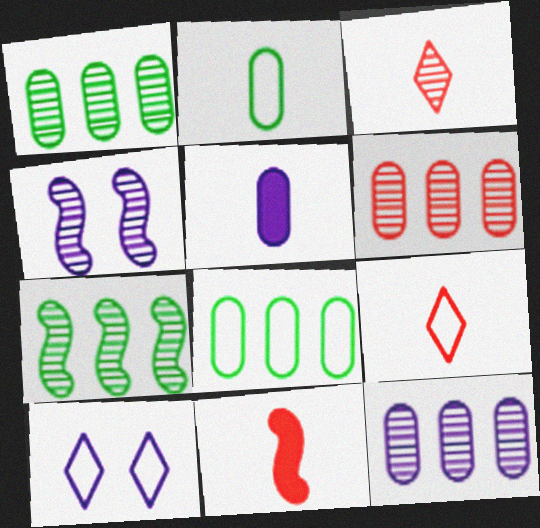[[1, 3, 4], 
[1, 6, 12], 
[1, 10, 11]]